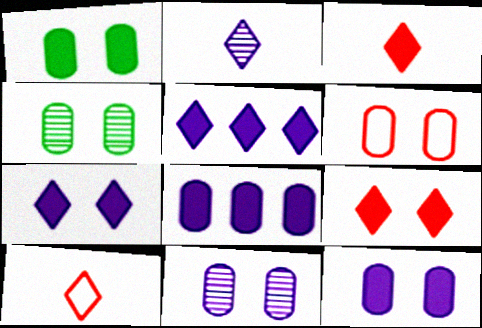[[1, 6, 11], 
[4, 6, 12]]